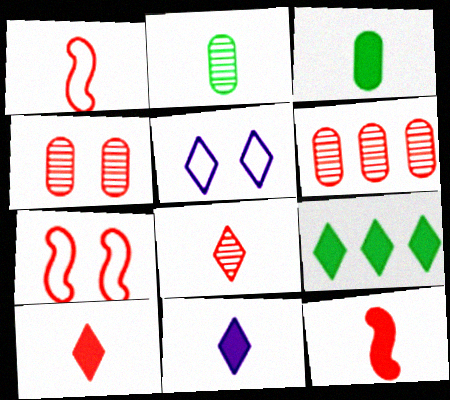[[1, 2, 11], 
[3, 11, 12], 
[5, 8, 9], 
[6, 7, 10]]